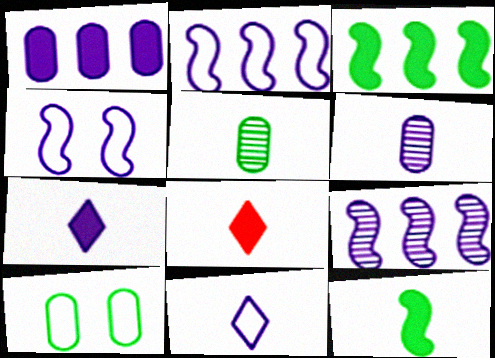[[8, 9, 10]]